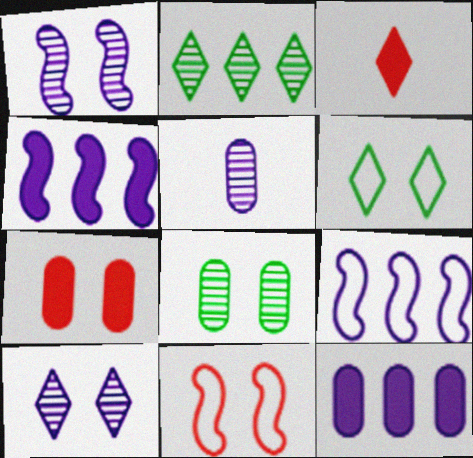[[1, 6, 7], 
[3, 8, 9]]